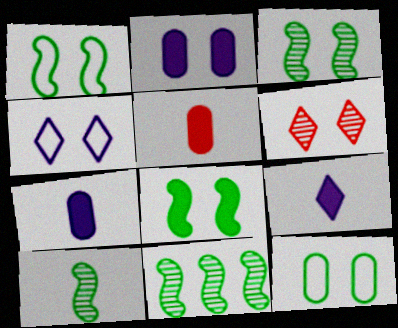[[1, 2, 6], 
[1, 3, 8], 
[3, 10, 11], 
[4, 5, 11]]